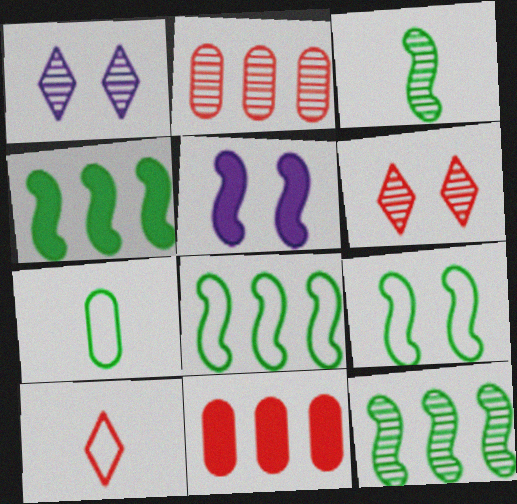[[1, 2, 3], 
[3, 4, 9], 
[4, 8, 12]]